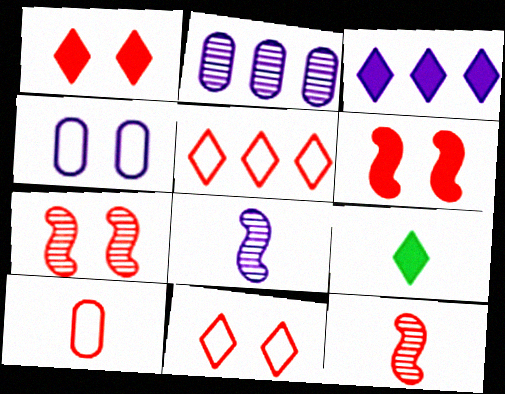[[1, 3, 9], 
[3, 4, 8], 
[8, 9, 10]]